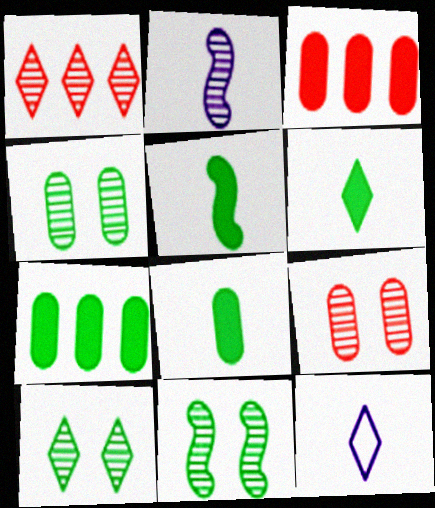[[1, 2, 4], 
[3, 11, 12], 
[4, 10, 11], 
[5, 6, 8]]